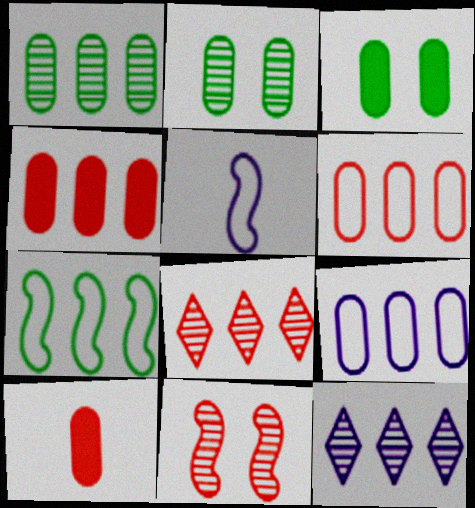[[1, 4, 9], 
[2, 9, 10], 
[3, 5, 8], 
[4, 7, 12]]